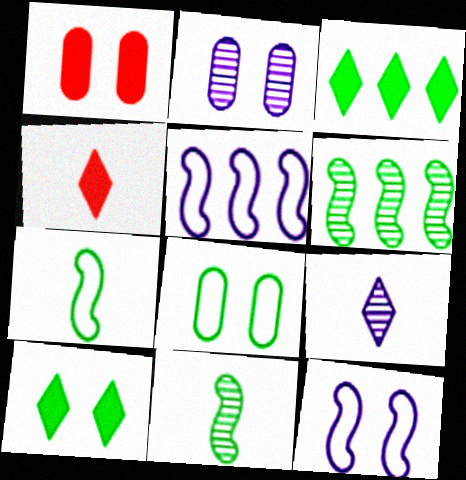[[1, 2, 8], 
[3, 8, 11]]